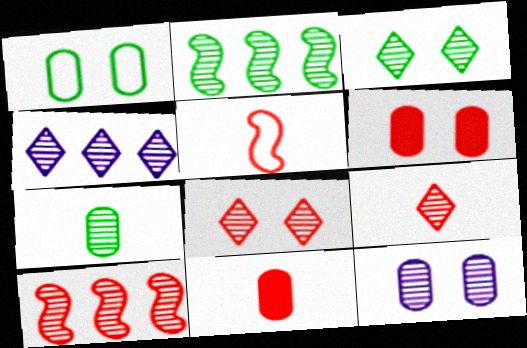[[1, 6, 12], 
[2, 3, 7], 
[2, 9, 12], 
[3, 4, 9], 
[5, 9, 11]]